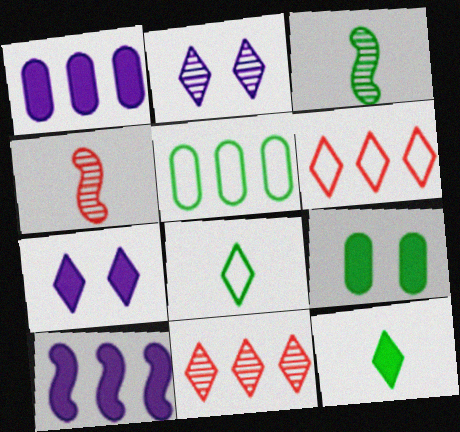[[2, 6, 12], 
[4, 5, 7], 
[5, 10, 11], 
[7, 8, 11]]